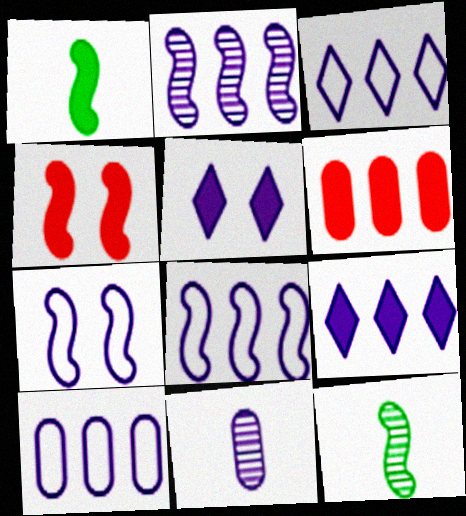[[1, 5, 6], 
[2, 9, 10], 
[3, 8, 10], 
[4, 8, 12], 
[5, 8, 11], 
[7, 9, 11]]